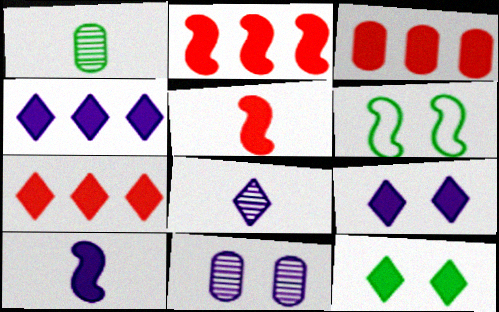[[2, 3, 7], 
[3, 6, 8], 
[3, 10, 12]]